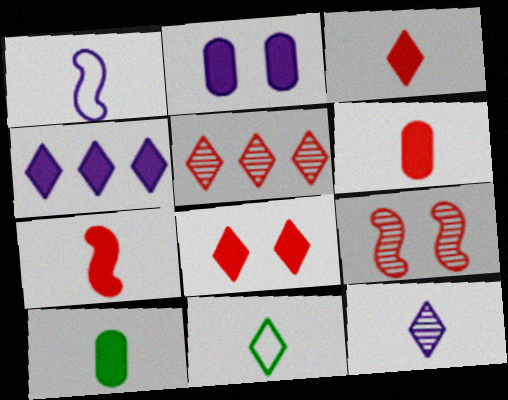[[3, 6, 7], 
[3, 11, 12]]